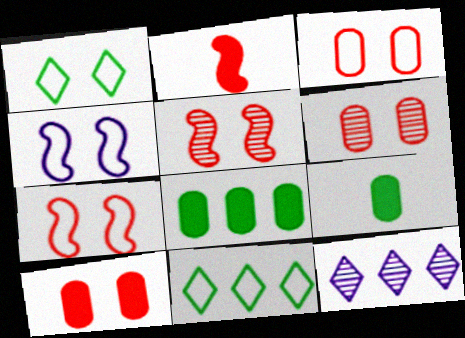[[1, 3, 4], 
[3, 6, 10], 
[7, 9, 12]]